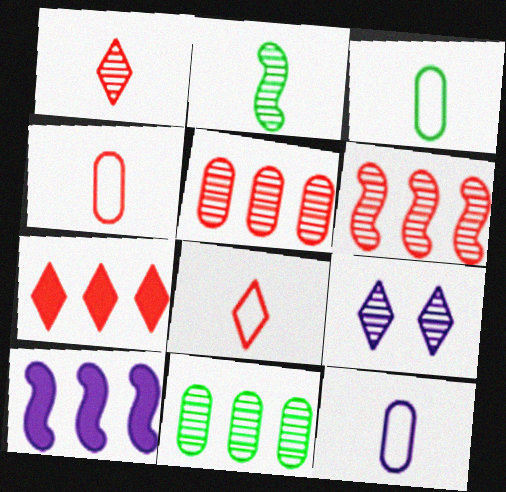[[2, 5, 9], 
[3, 4, 12], 
[9, 10, 12]]